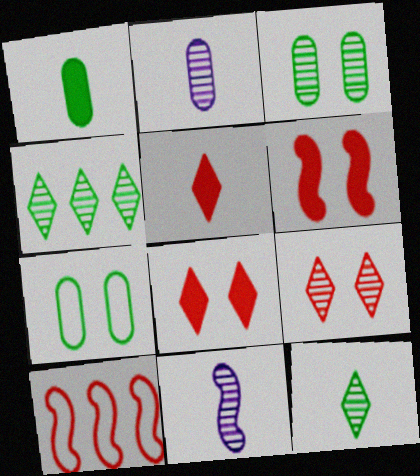[]